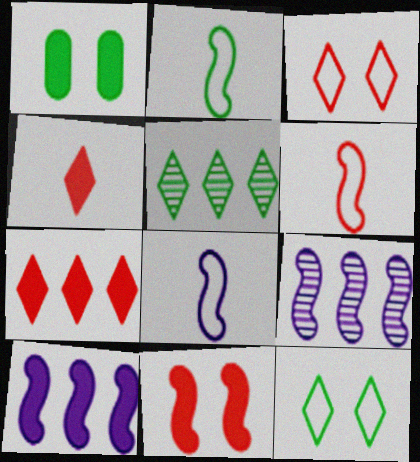[[1, 2, 5], 
[1, 4, 10], 
[2, 6, 8], 
[2, 9, 11]]